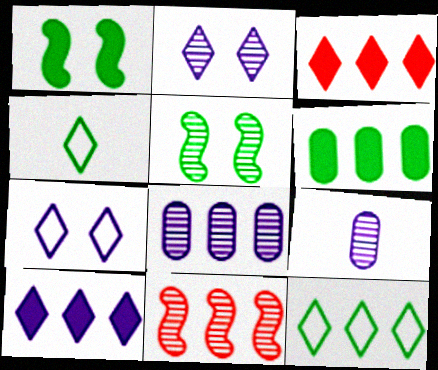[[2, 3, 4], 
[4, 5, 6]]